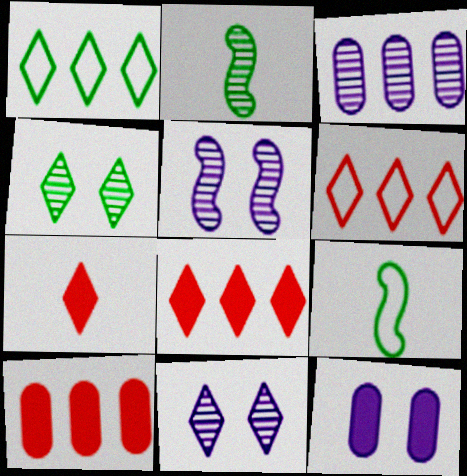[[1, 7, 11], 
[2, 6, 12], 
[9, 10, 11]]